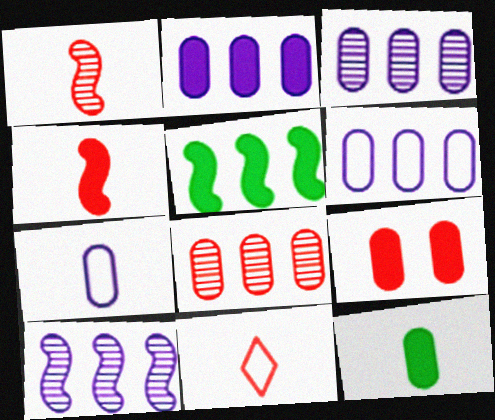[[2, 3, 6], 
[2, 9, 12]]